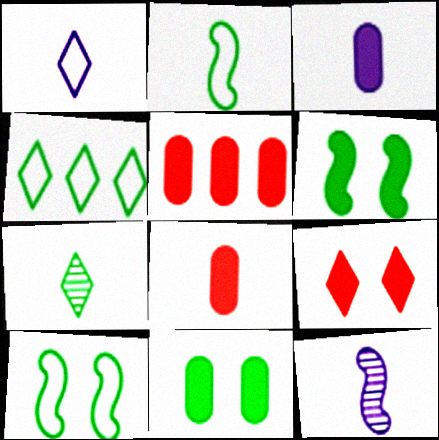[[1, 3, 12], 
[3, 5, 11]]